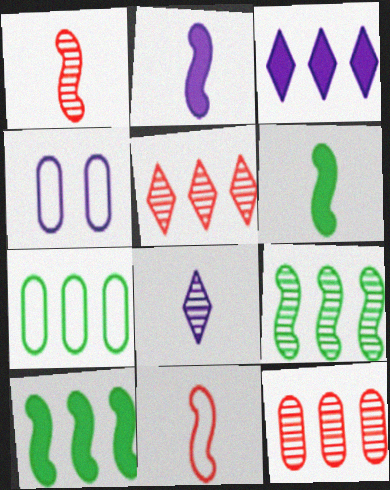[[4, 5, 6]]